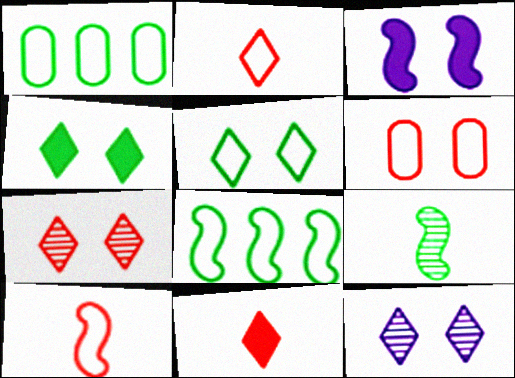[[1, 4, 9]]